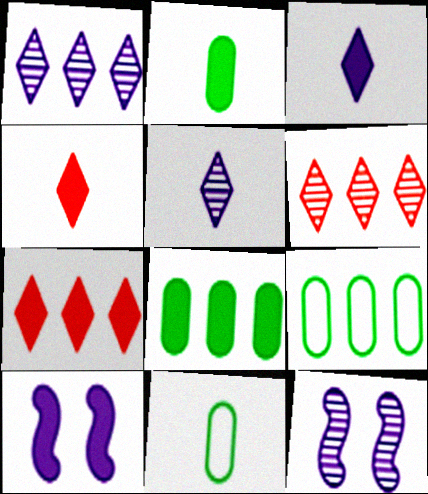[[2, 7, 10], 
[4, 8, 10], 
[4, 9, 12], 
[6, 10, 11], 
[7, 11, 12]]